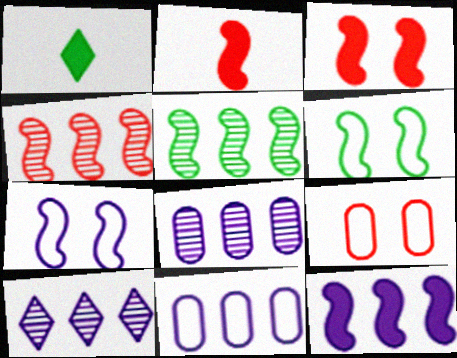[[2, 5, 7], 
[10, 11, 12]]